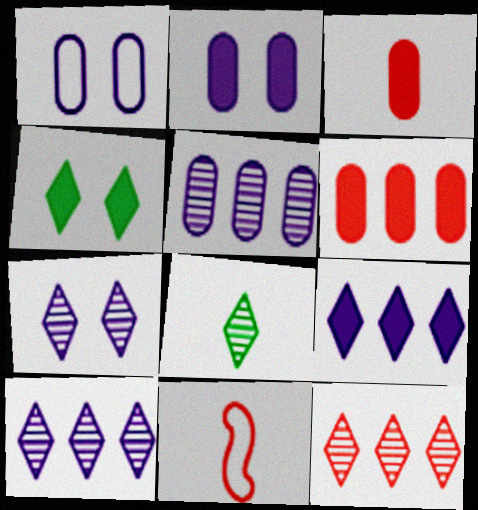[[4, 5, 11], 
[7, 8, 12]]